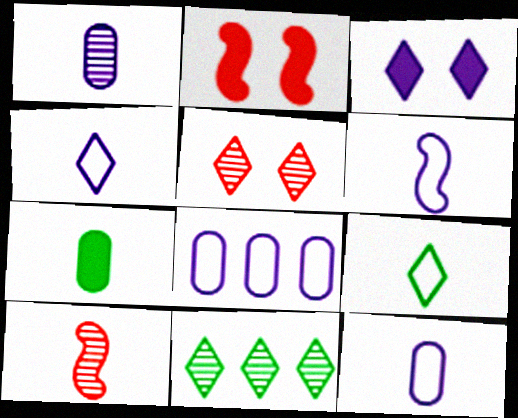[[2, 11, 12], 
[4, 6, 12], 
[4, 7, 10]]